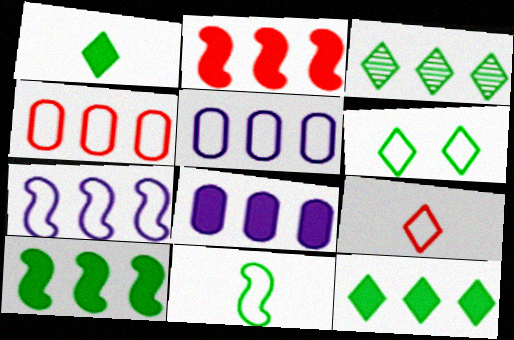[[1, 3, 6], 
[2, 3, 5], 
[2, 8, 12]]